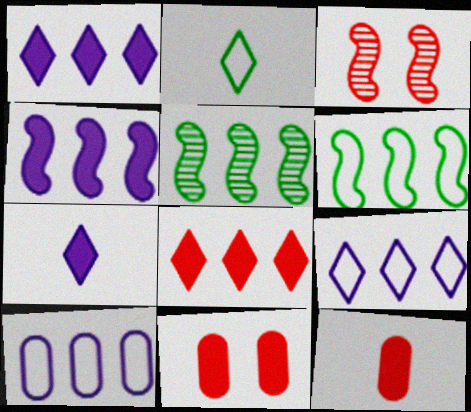[[5, 8, 10]]